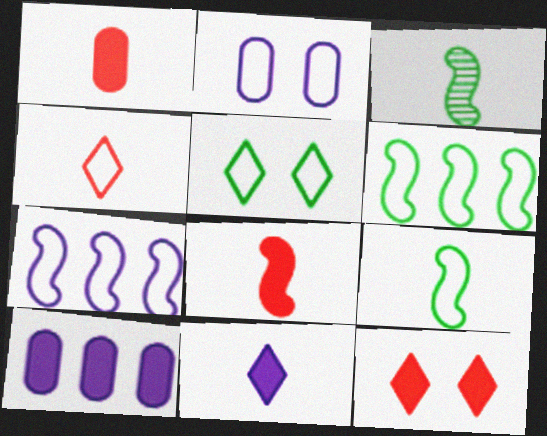[[2, 4, 6]]